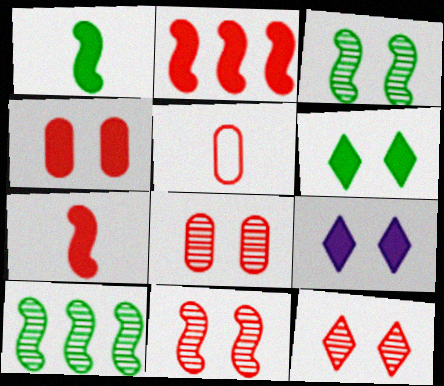[[2, 5, 12], 
[5, 9, 10], 
[8, 11, 12]]